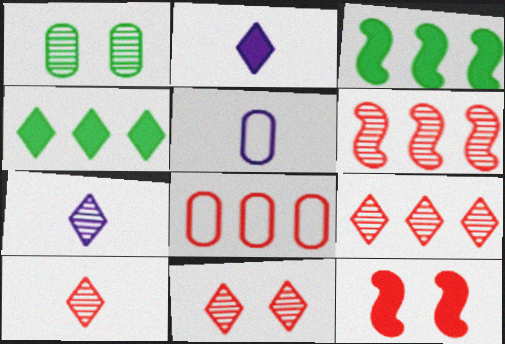[[1, 6, 7], 
[3, 5, 11], 
[8, 10, 12], 
[9, 10, 11]]